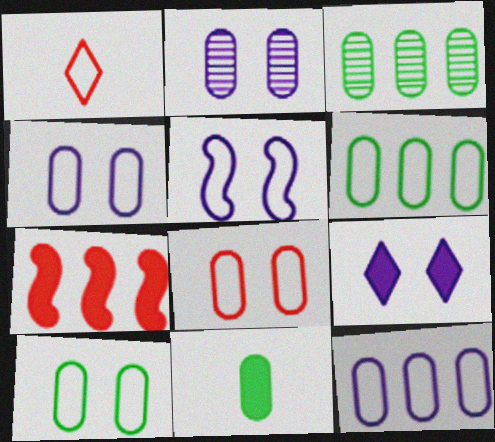[[1, 5, 6], 
[2, 5, 9], 
[3, 10, 11], 
[4, 8, 10], 
[7, 9, 11]]